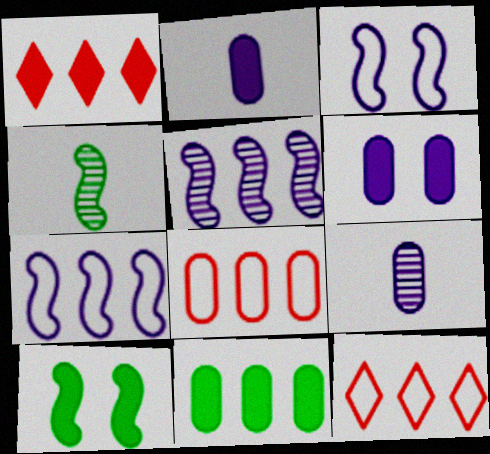[[1, 2, 10], 
[4, 6, 12], 
[5, 11, 12], 
[9, 10, 12]]